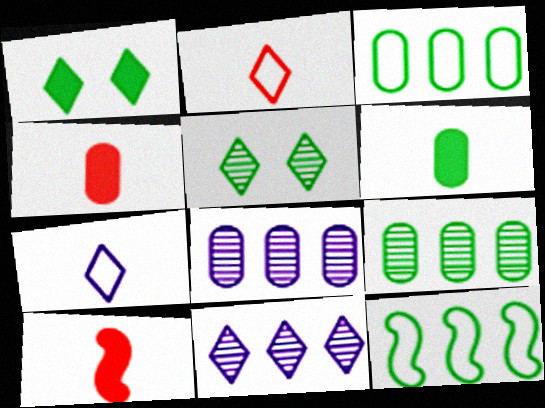[[1, 2, 11], 
[5, 6, 12]]